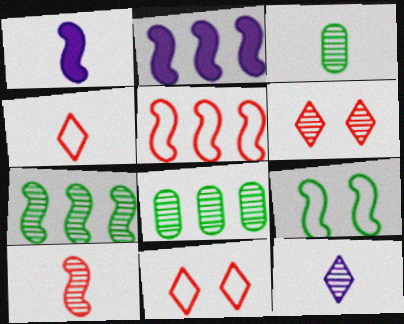[[1, 3, 4], 
[1, 8, 11], 
[2, 3, 11], 
[2, 5, 7], 
[2, 9, 10], 
[3, 10, 12]]